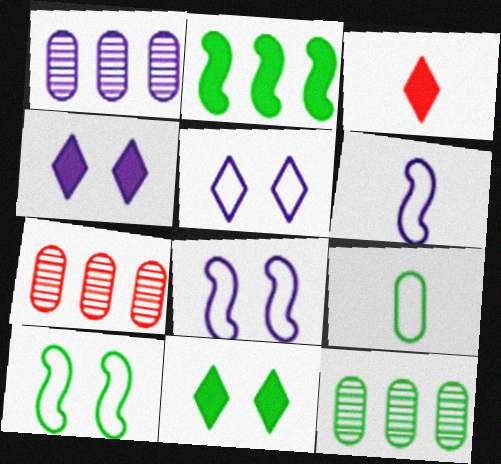[[1, 3, 10], 
[1, 4, 6], 
[1, 7, 12], 
[3, 8, 12], 
[6, 7, 11]]